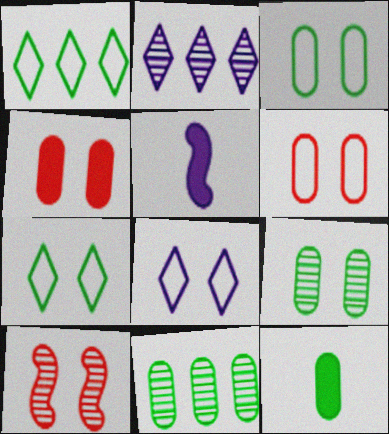[[3, 11, 12]]